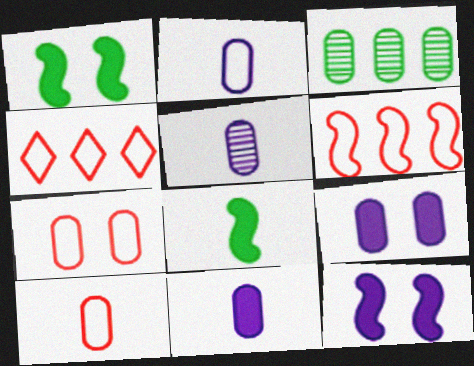[[1, 4, 5], 
[2, 5, 11], 
[3, 7, 11], 
[3, 9, 10]]